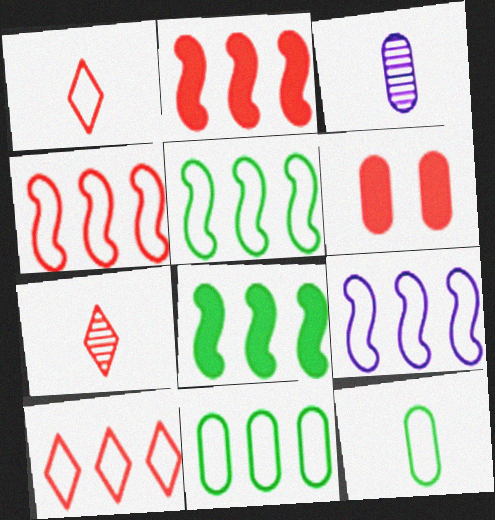[[3, 6, 11], 
[4, 5, 9], 
[4, 6, 7], 
[9, 10, 11]]